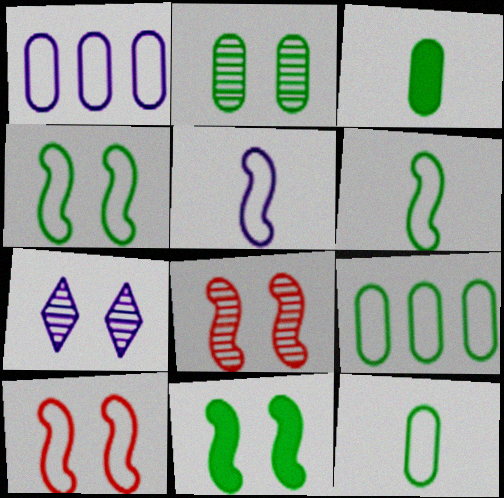[[2, 3, 9], 
[2, 7, 8]]